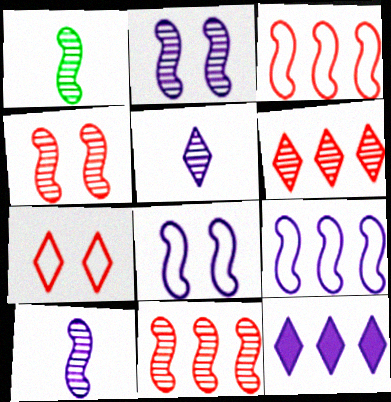[[1, 2, 11]]